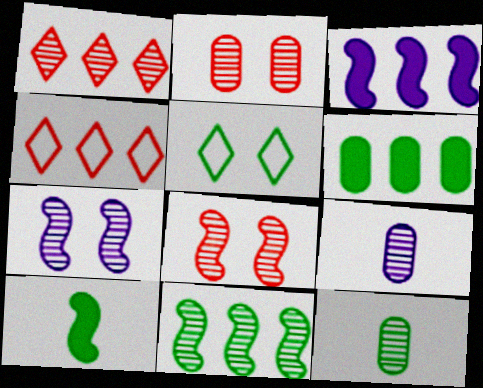[[1, 7, 12]]